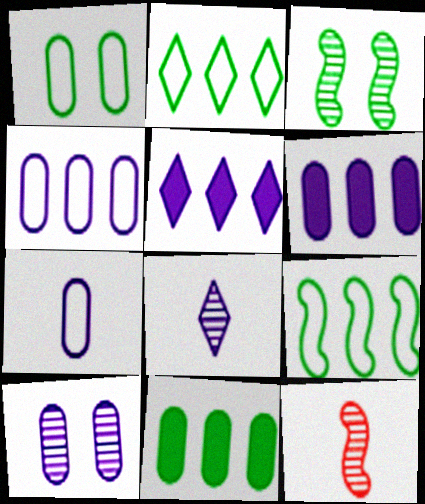[[1, 5, 12], 
[6, 7, 10]]